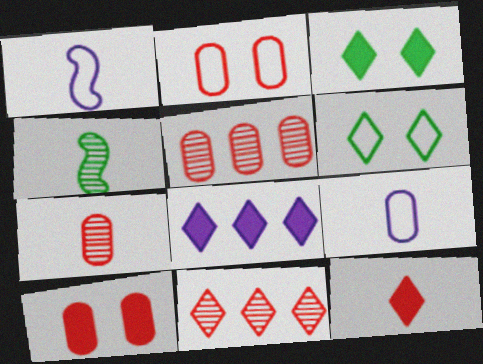[[1, 3, 5], 
[2, 4, 8], 
[3, 8, 12], 
[4, 9, 12]]